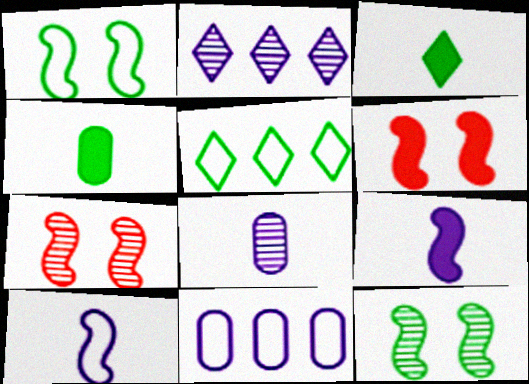[[3, 7, 11], 
[4, 5, 12], 
[5, 6, 8]]